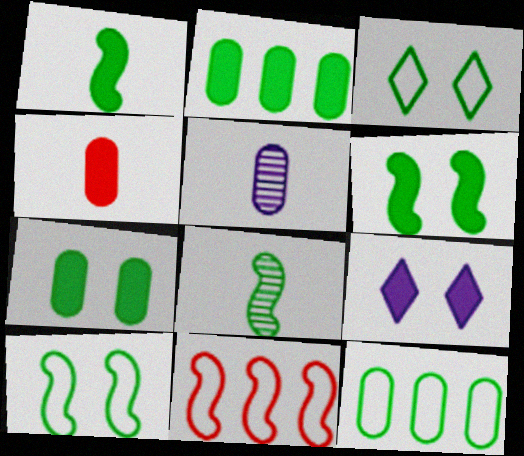[[2, 3, 8]]